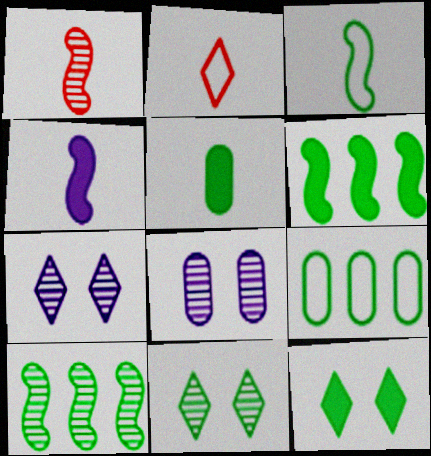[[1, 3, 4], 
[2, 6, 8], 
[5, 6, 12]]